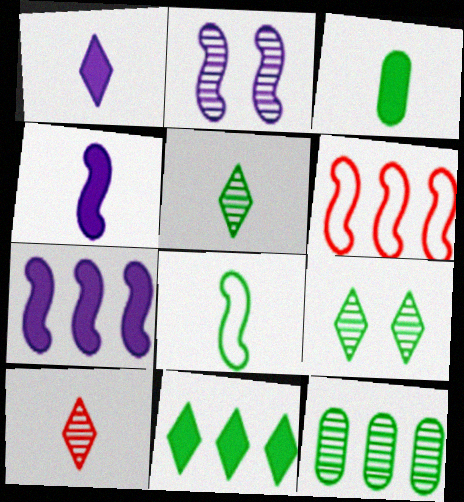[[2, 10, 12], 
[3, 5, 8]]